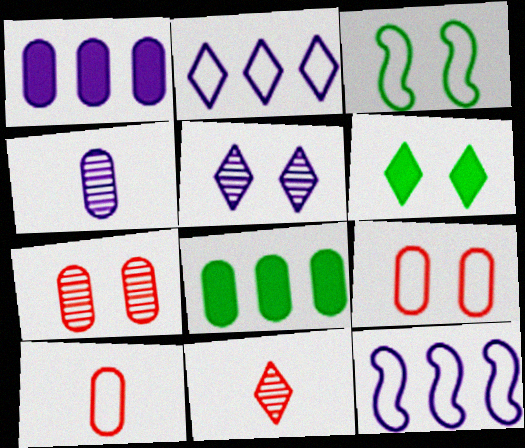[[1, 3, 11], 
[2, 3, 10], 
[2, 6, 11], 
[4, 8, 9]]